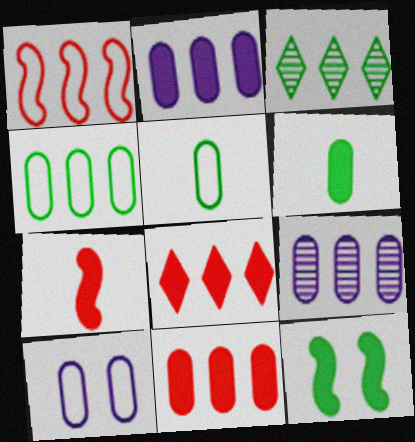[[1, 2, 3], 
[3, 5, 12], 
[3, 7, 10], 
[4, 9, 11]]